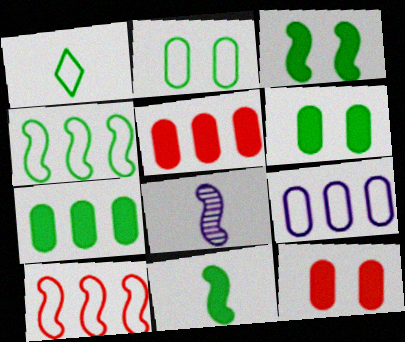[[1, 2, 4], 
[3, 8, 10]]